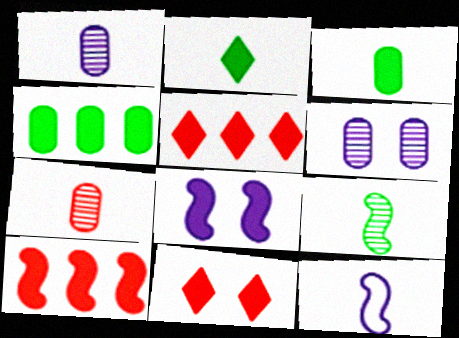[[2, 7, 12], 
[3, 5, 8]]